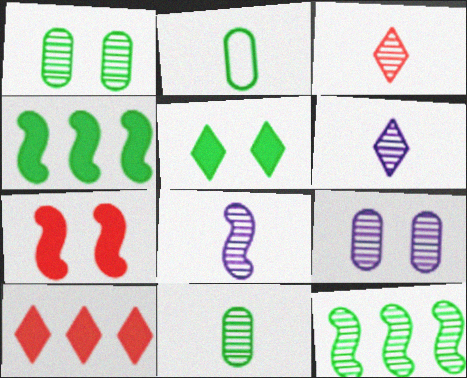[[2, 5, 12], 
[3, 8, 11], 
[3, 9, 12]]